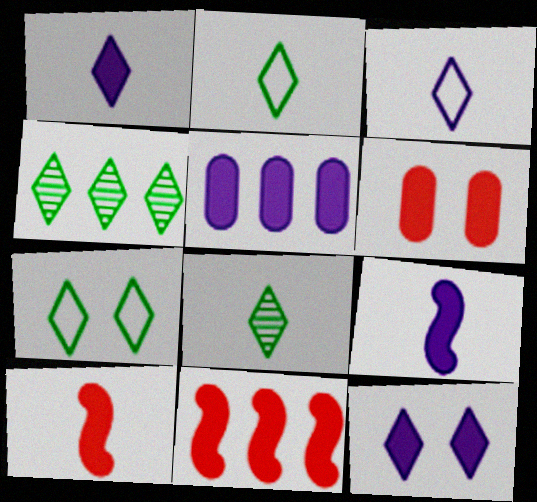[[5, 9, 12]]